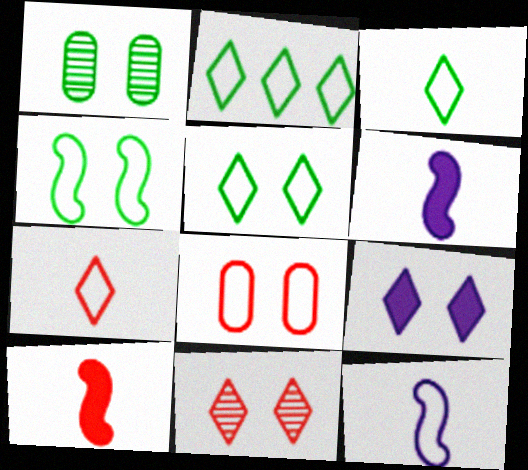[[2, 3, 5], 
[2, 8, 12], 
[5, 9, 11]]